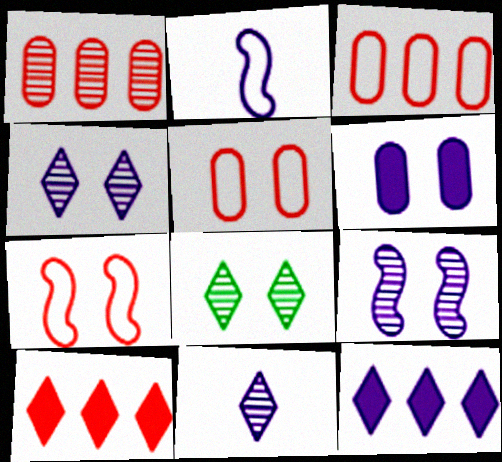[[6, 7, 8]]